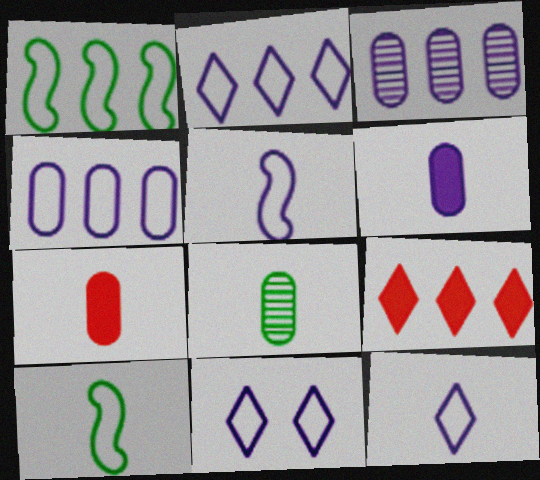[[1, 3, 9], 
[2, 11, 12], 
[4, 5, 11]]